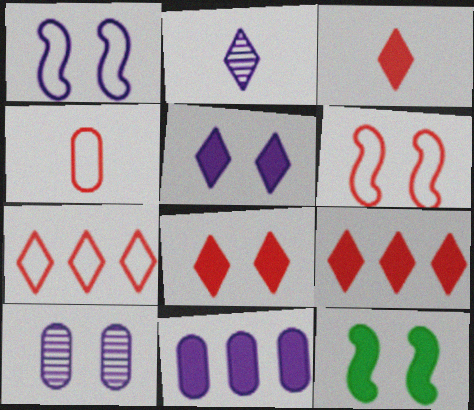[[1, 2, 11], 
[1, 5, 10], 
[3, 8, 9], 
[3, 11, 12], 
[4, 6, 7]]